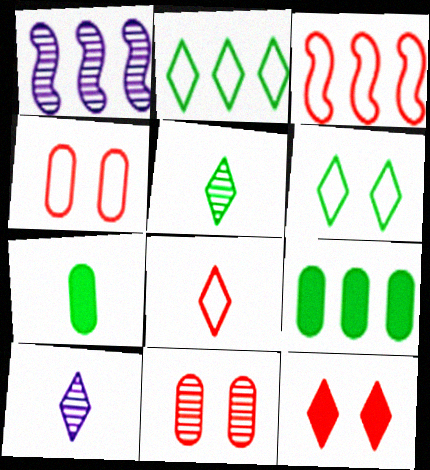[[1, 5, 11], 
[2, 10, 12], 
[3, 4, 8]]